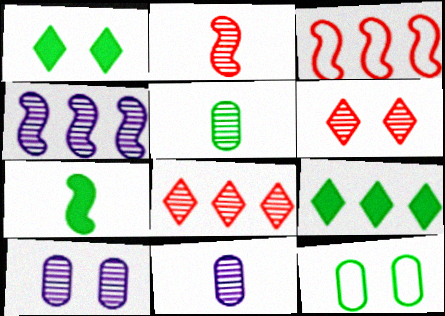[[1, 3, 11], 
[4, 5, 6]]